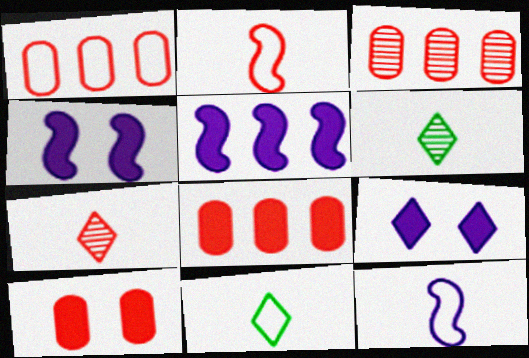[[1, 3, 8], 
[1, 4, 6], 
[3, 4, 11]]